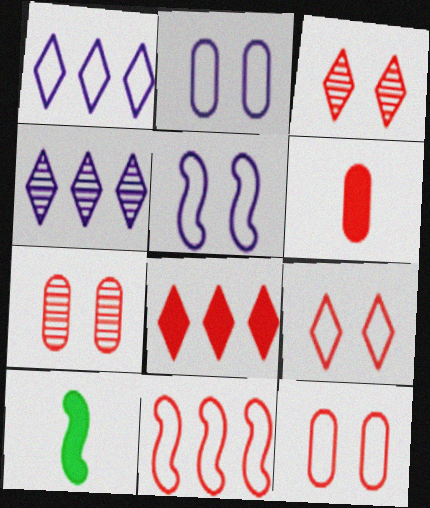[[1, 7, 10], 
[3, 6, 11], 
[4, 10, 12]]